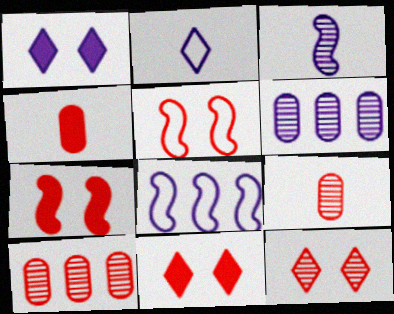[]